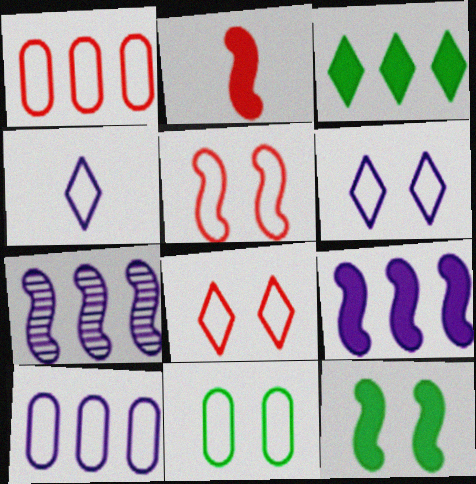[[1, 3, 7], 
[2, 9, 12], 
[5, 6, 11]]